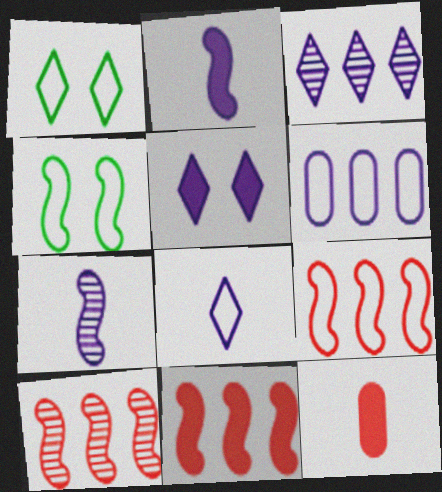[[2, 4, 10], 
[3, 4, 12], 
[3, 5, 8], 
[4, 7, 11], 
[5, 6, 7], 
[9, 10, 11]]